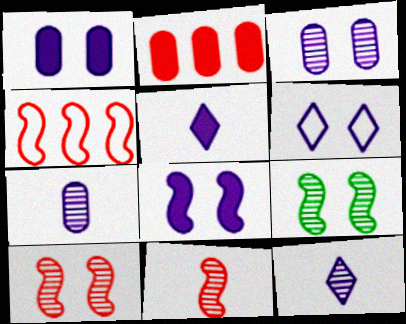[[3, 6, 8]]